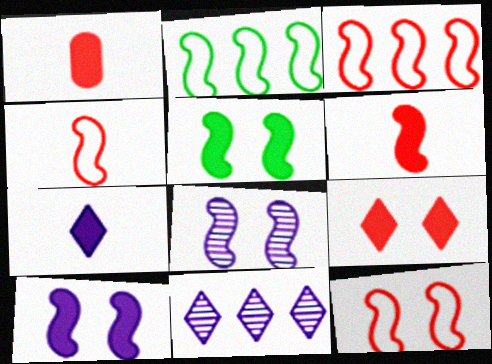[[2, 6, 8], 
[3, 4, 12], 
[5, 8, 12]]